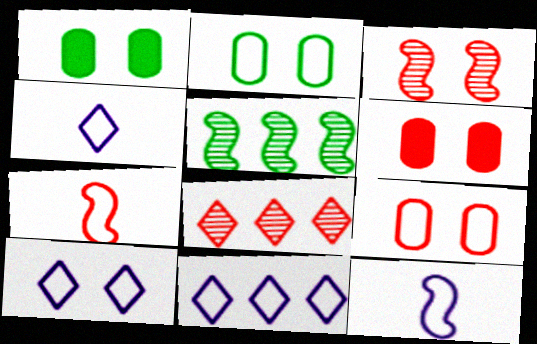[[1, 3, 10], 
[1, 8, 12], 
[2, 7, 11], 
[4, 5, 6], 
[4, 10, 11], 
[6, 7, 8]]